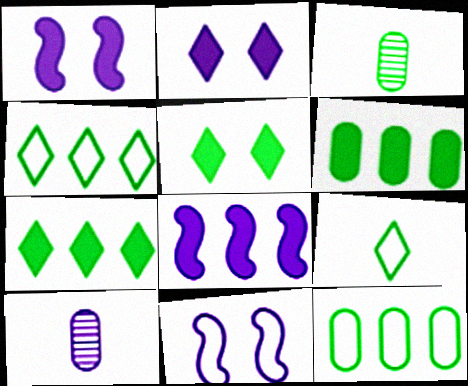[]